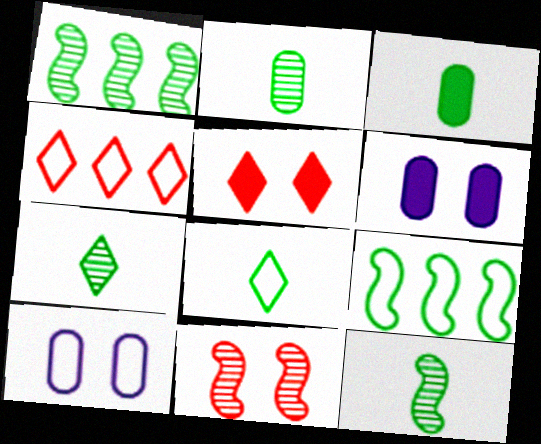[[2, 7, 12], 
[3, 8, 12], 
[4, 6, 12]]